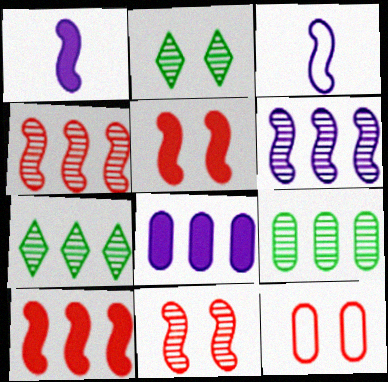[[1, 7, 12]]